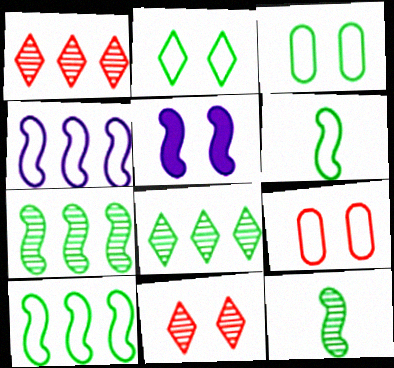[[3, 5, 11]]